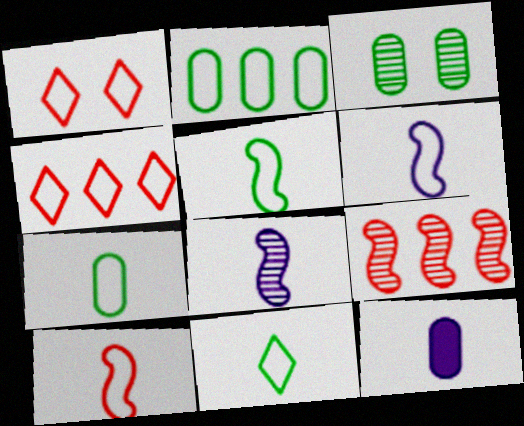[[1, 2, 6], 
[5, 6, 10], 
[5, 7, 11]]